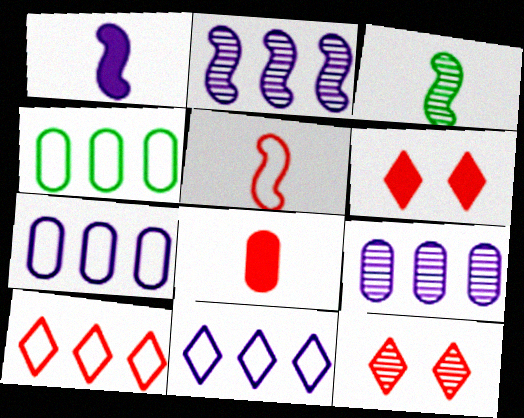[[1, 3, 5], 
[1, 4, 12], 
[3, 6, 7], 
[3, 9, 12]]